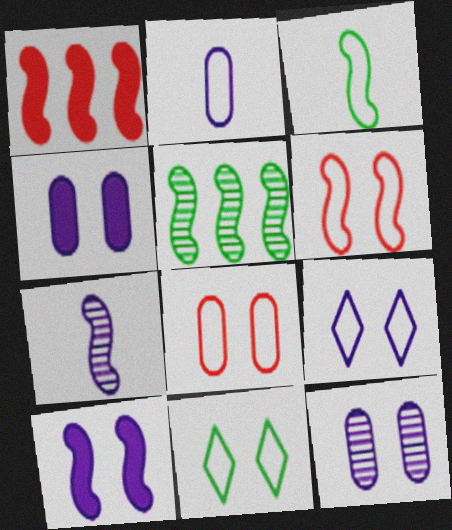[[9, 10, 12]]